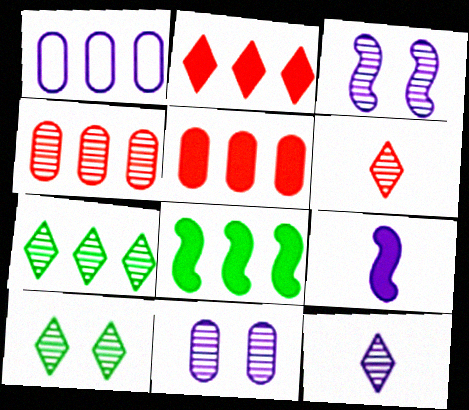[]